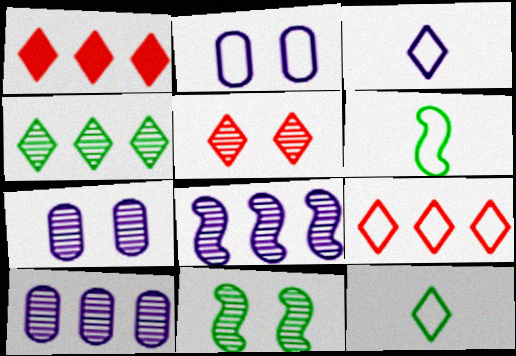[[1, 6, 7], 
[2, 6, 9], 
[5, 7, 11]]